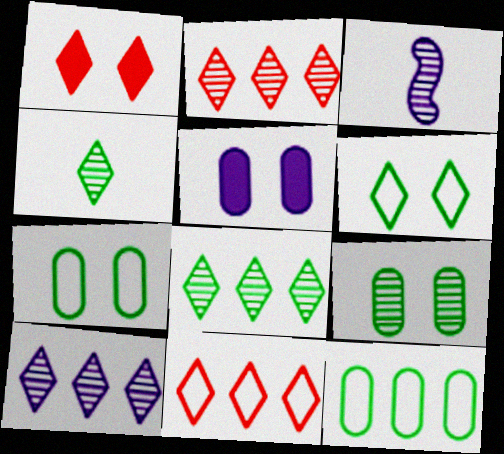[[1, 3, 12], 
[2, 3, 9], 
[2, 8, 10]]